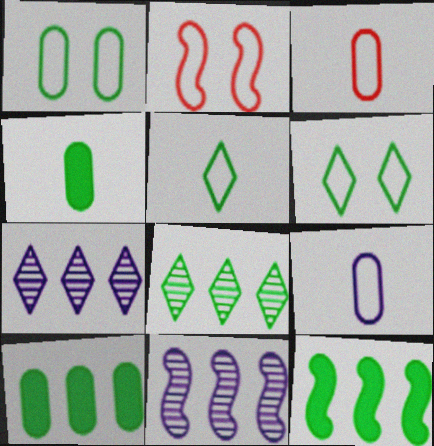[[2, 4, 7]]